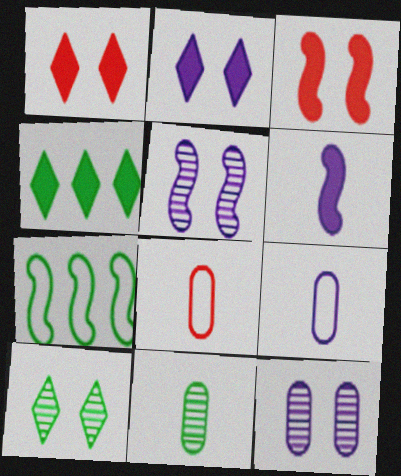[[4, 5, 8]]